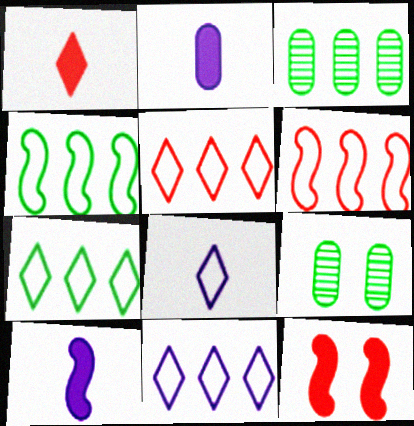[[3, 8, 12], 
[5, 7, 11], 
[5, 9, 10]]